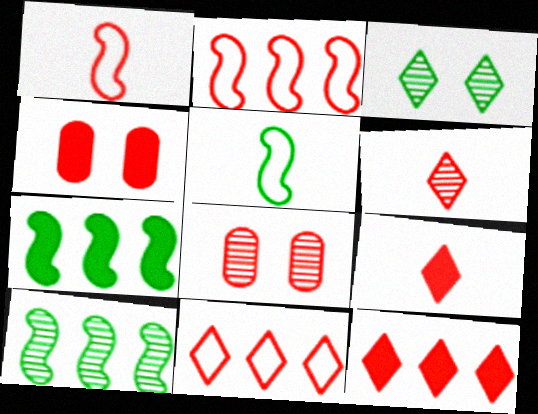[[1, 8, 12], 
[2, 4, 6], 
[2, 8, 9]]